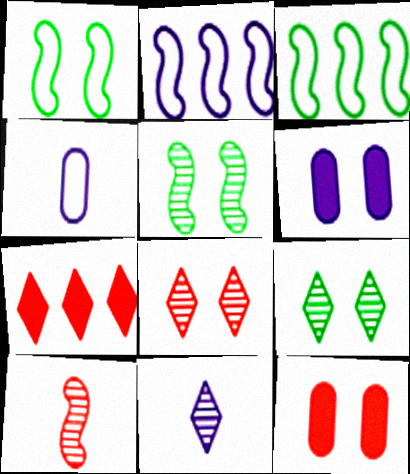[[1, 6, 8], 
[2, 6, 11], 
[3, 11, 12], 
[4, 5, 7]]